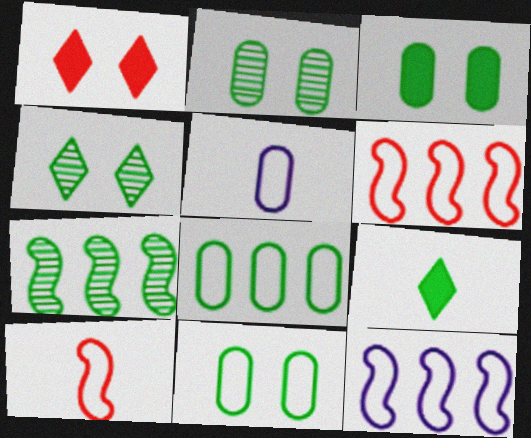[[1, 5, 7], 
[2, 3, 11], 
[7, 9, 11]]